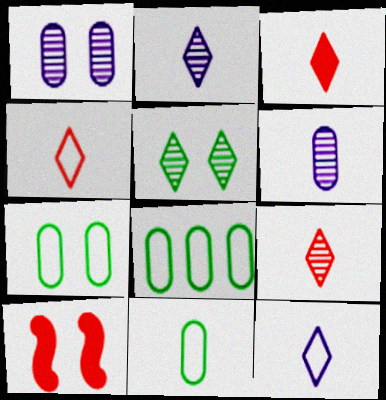[[2, 8, 10], 
[3, 4, 9], 
[7, 8, 11]]